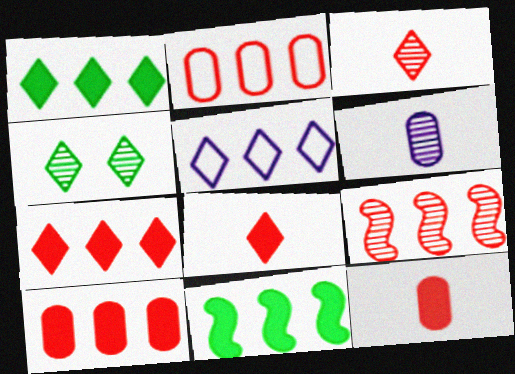[[2, 7, 9], 
[4, 5, 8], 
[4, 6, 9]]